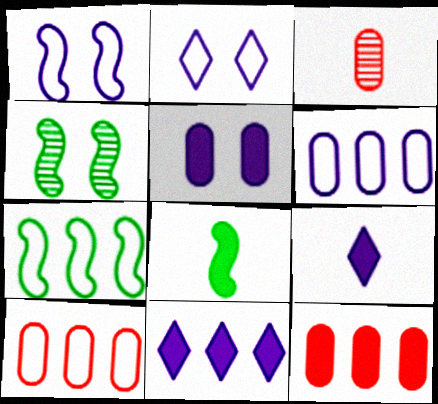[[4, 7, 8], 
[4, 9, 10]]